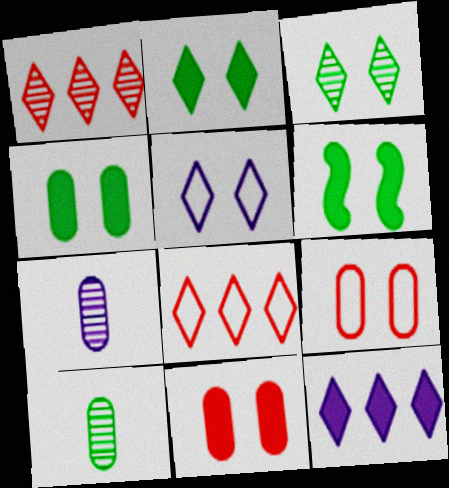[[2, 4, 6], 
[6, 7, 8]]